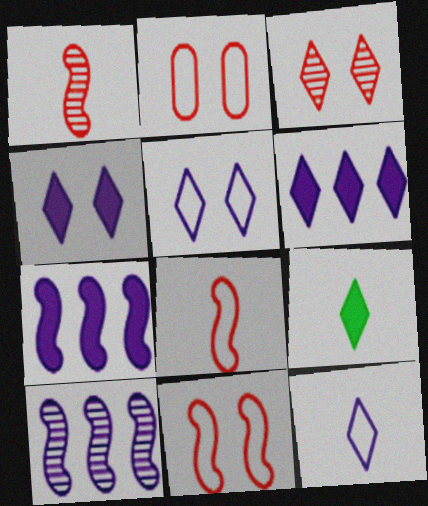[[2, 9, 10]]